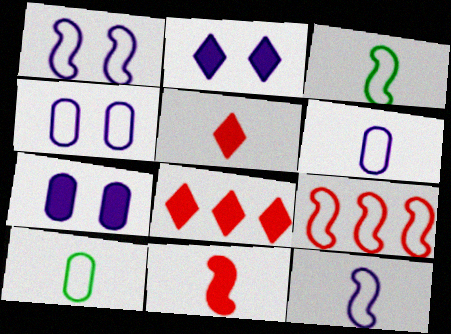[[1, 3, 9]]